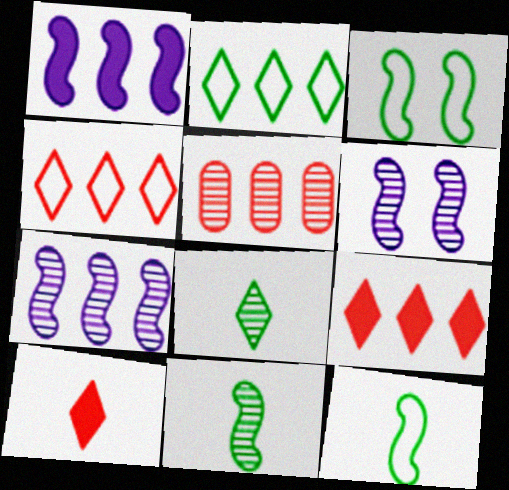[[1, 2, 5], 
[5, 6, 8]]